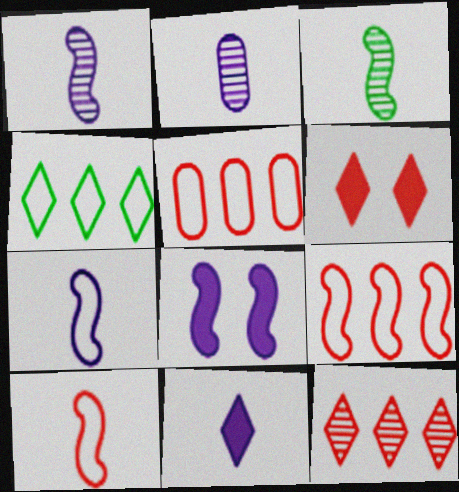[[2, 7, 11], 
[3, 8, 9]]